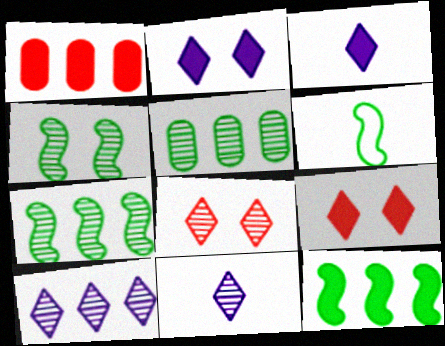[[4, 6, 12]]